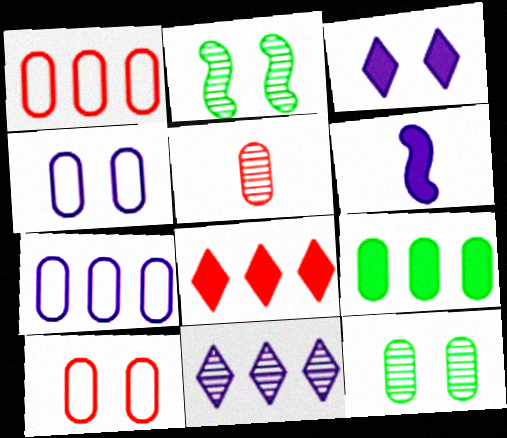[[2, 3, 10], 
[2, 5, 11], 
[4, 5, 9], 
[4, 6, 11]]